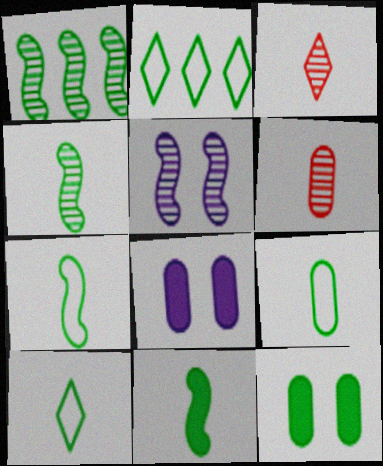[[1, 10, 12], 
[2, 4, 12], 
[4, 7, 11], 
[7, 9, 10]]